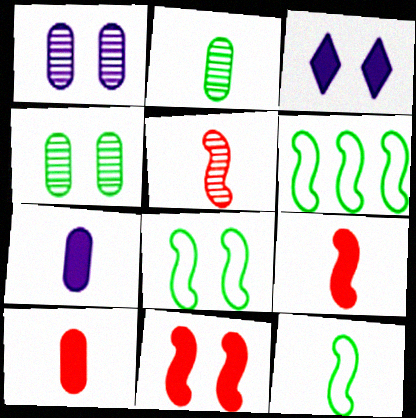[[6, 8, 12]]